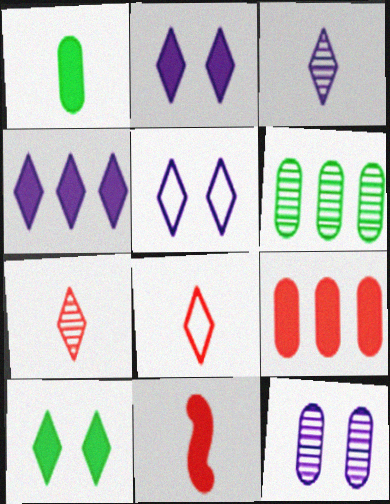[[3, 4, 5], 
[5, 6, 11]]